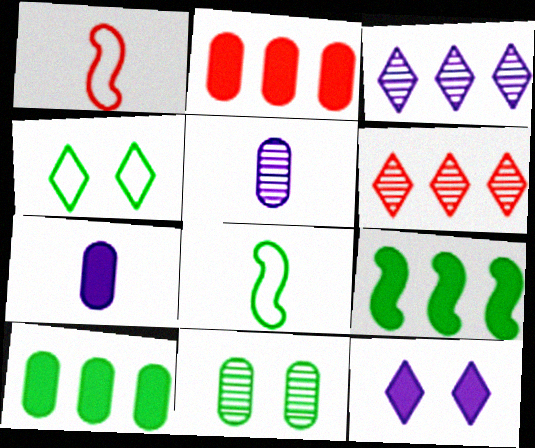[]